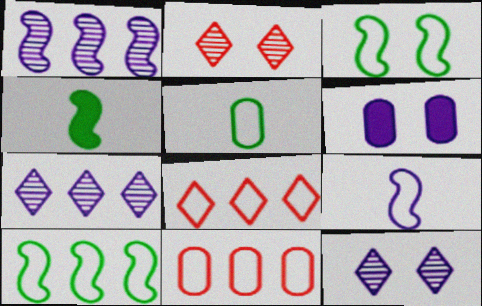[[2, 3, 6], 
[4, 11, 12], 
[6, 7, 9]]